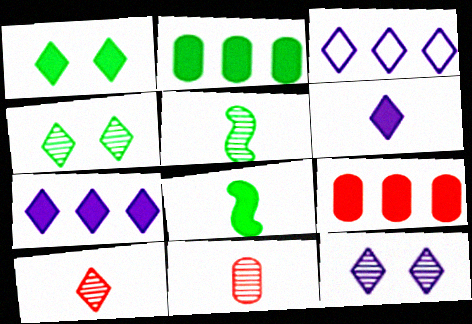[[1, 2, 8], 
[1, 3, 10], 
[3, 6, 12]]